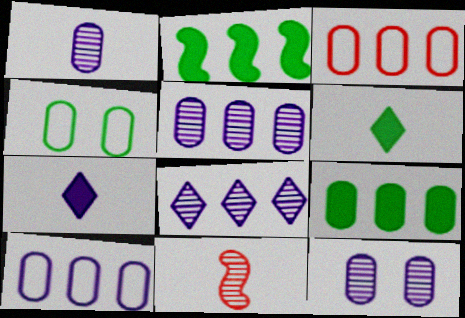[[1, 5, 12], 
[2, 3, 8], 
[3, 5, 9]]